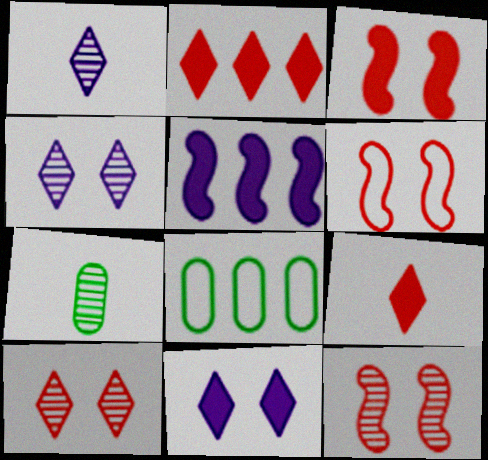[[1, 3, 8], 
[3, 6, 12]]